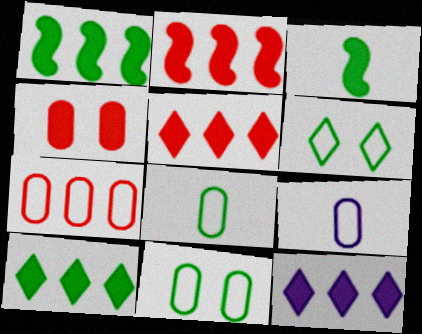[[3, 4, 12], 
[5, 10, 12], 
[7, 9, 11]]